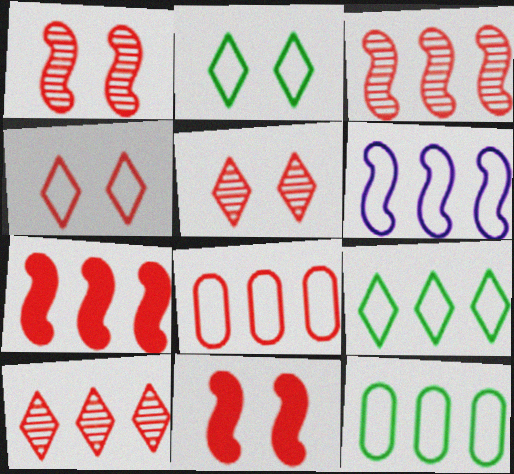[[6, 8, 9], 
[7, 8, 10]]